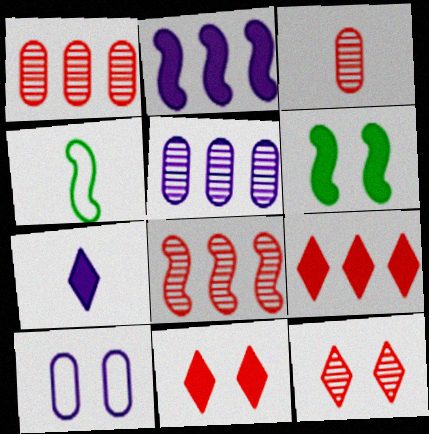[[3, 4, 7], 
[3, 8, 12], 
[4, 5, 11], 
[6, 10, 12]]